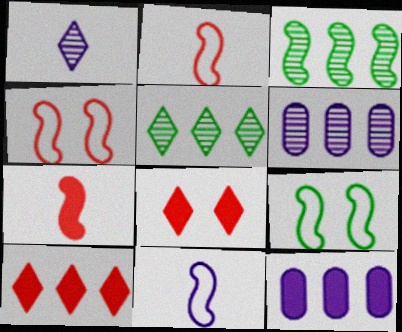[]